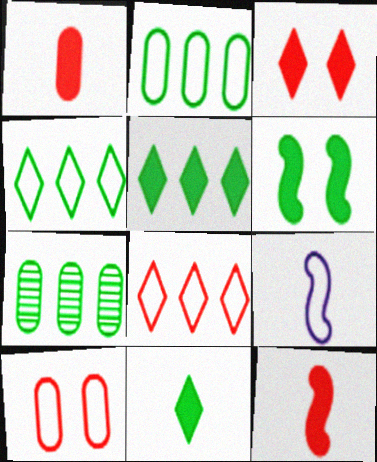[[3, 7, 9], 
[4, 9, 10]]